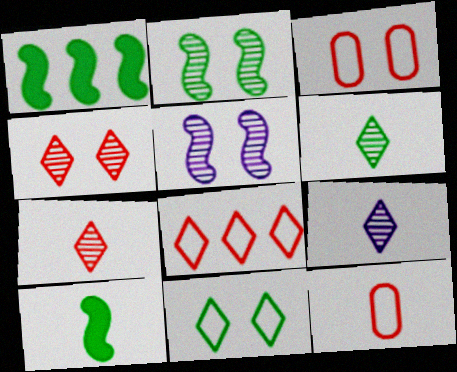[[1, 3, 9], 
[6, 7, 9], 
[9, 10, 12]]